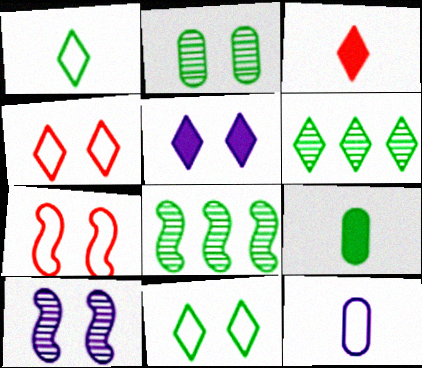[[2, 5, 7], 
[8, 9, 11]]